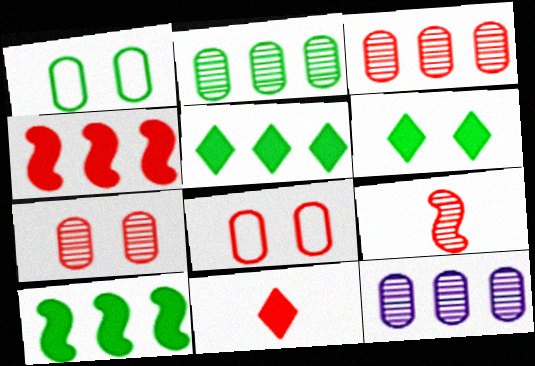[[2, 3, 12]]